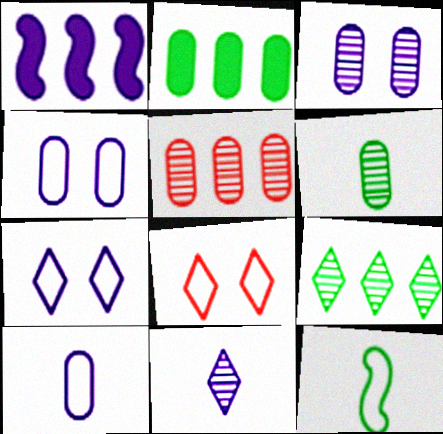[[1, 4, 11], 
[1, 6, 8], 
[3, 5, 6]]